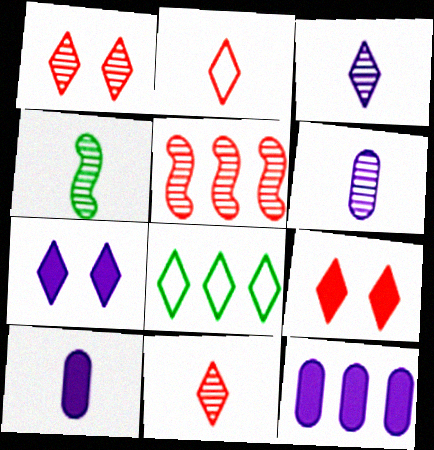[[2, 4, 10], 
[3, 8, 9], 
[4, 6, 11], 
[5, 8, 12], 
[7, 8, 11]]